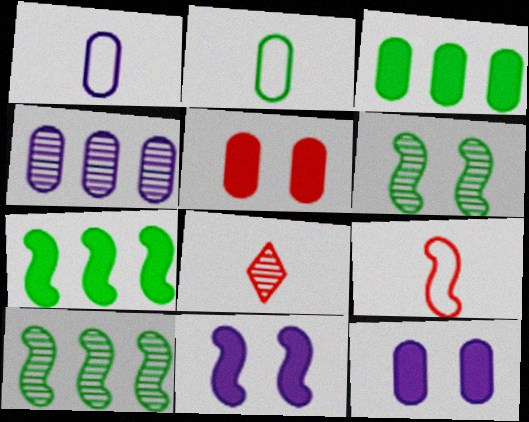[[1, 4, 12], 
[2, 4, 5], 
[4, 6, 8], 
[9, 10, 11]]